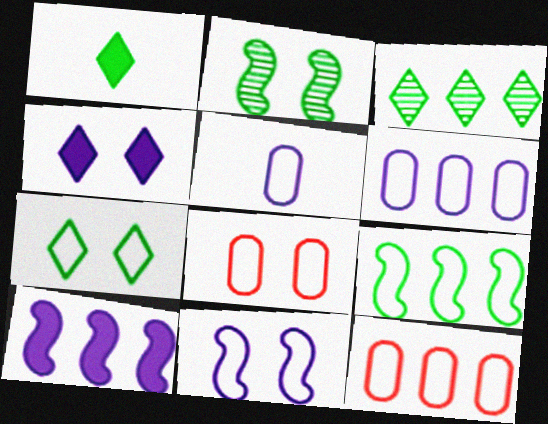[[1, 3, 7], 
[2, 4, 8], 
[3, 10, 12], 
[7, 8, 11]]